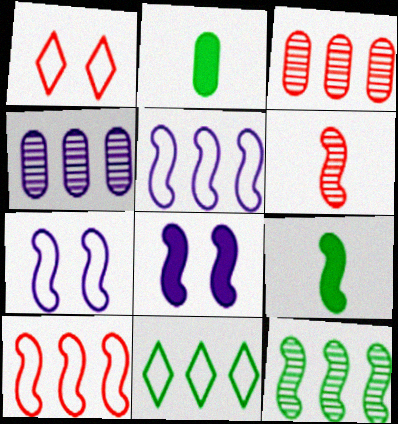[[1, 4, 9]]